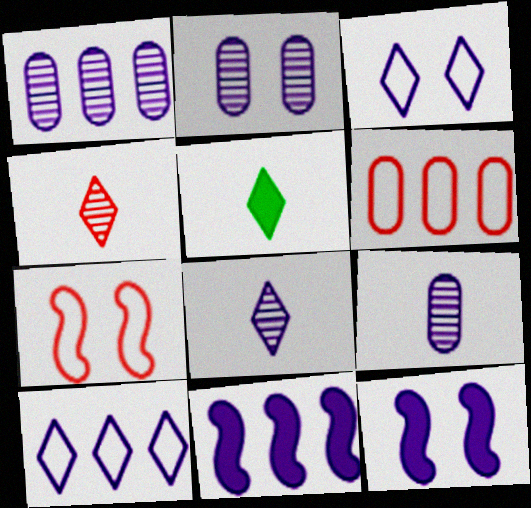[[1, 2, 9], 
[1, 5, 7], 
[1, 10, 11], 
[2, 3, 12], 
[3, 9, 11], 
[9, 10, 12]]